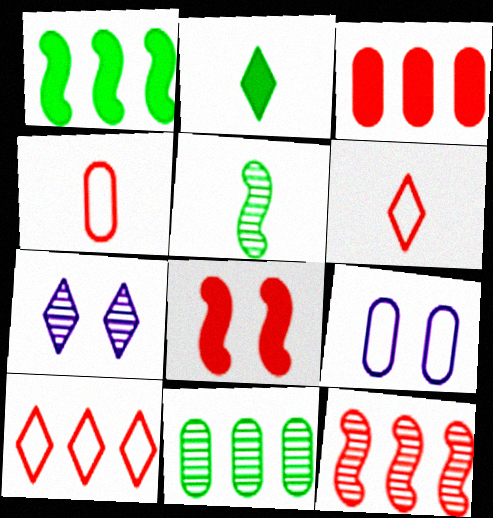[[1, 4, 7], 
[2, 7, 10], 
[2, 9, 12], 
[3, 10, 12]]